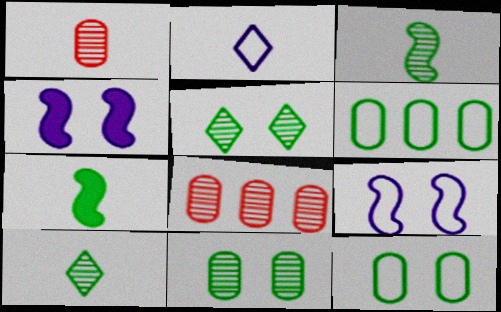[[1, 2, 7], 
[5, 6, 7]]